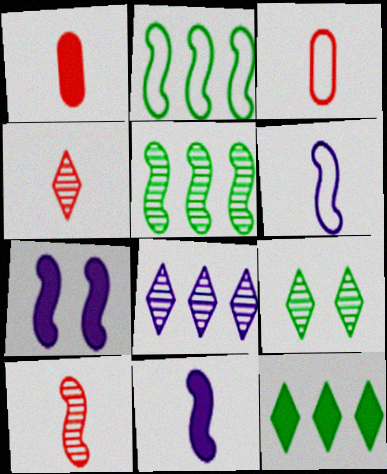[[1, 7, 12], 
[2, 7, 10], 
[4, 8, 9]]